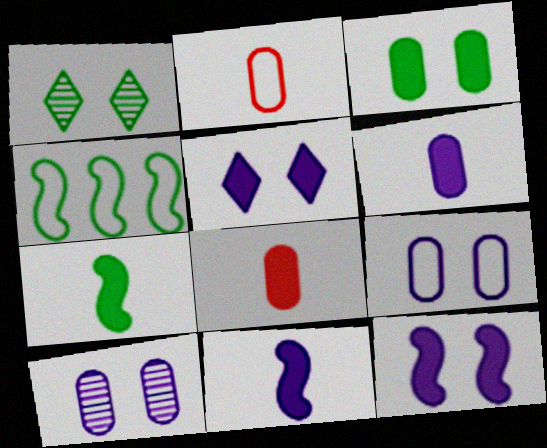[]